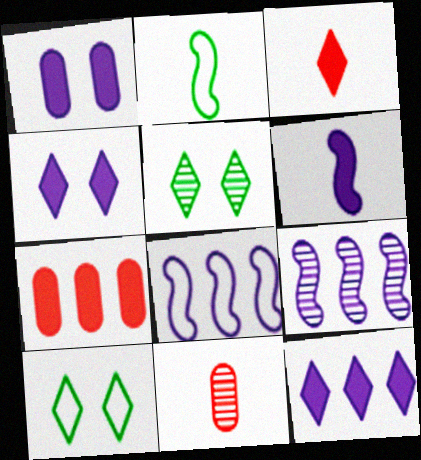[[1, 6, 12], 
[5, 9, 11]]